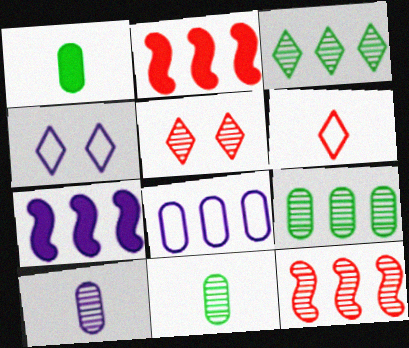[[1, 4, 12], 
[2, 3, 8], 
[2, 4, 11], 
[4, 7, 10]]